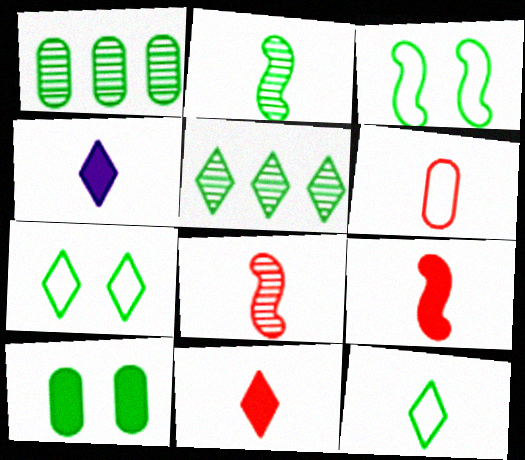[[2, 4, 6], 
[6, 8, 11]]